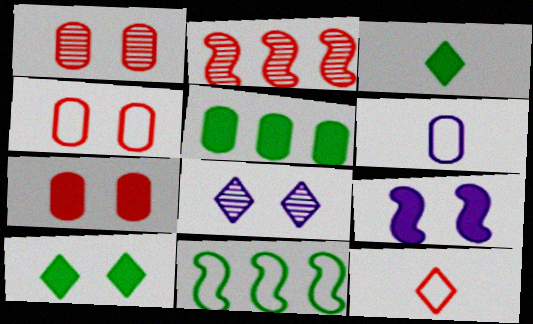[[1, 4, 7], 
[1, 5, 6], 
[2, 6, 10], 
[2, 7, 12], 
[7, 9, 10]]